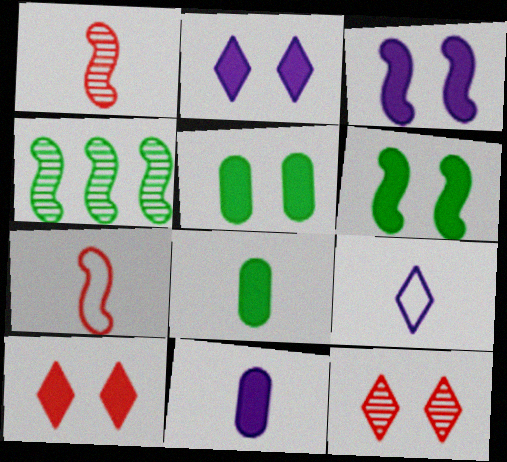[[1, 8, 9], 
[3, 4, 7], 
[3, 5, 10]]